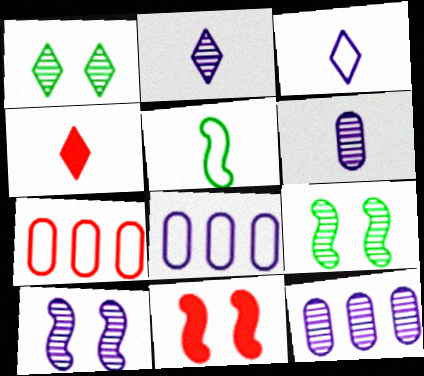[[2, 10, 12], 
[4, 5, 6], 
[4, 8, 9]]